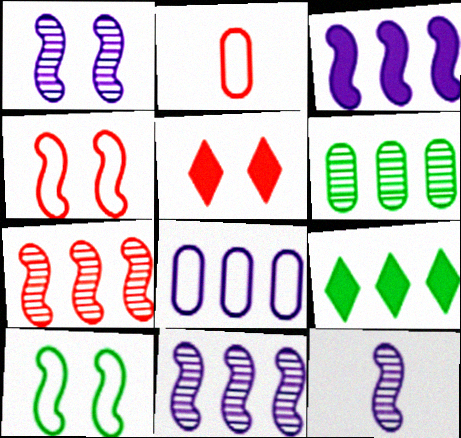[[1, 2, 9], 
[1, 11, 12], 
[2, 5, 7], 
[7, 8, 9]]